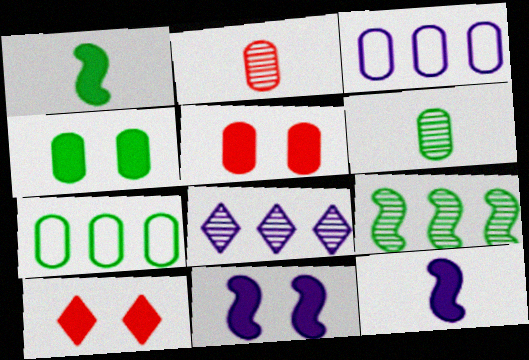[[2, 3, 4], 
[3, 5, 6], 
[4, 6, 7], 
[4, 10, 11]]